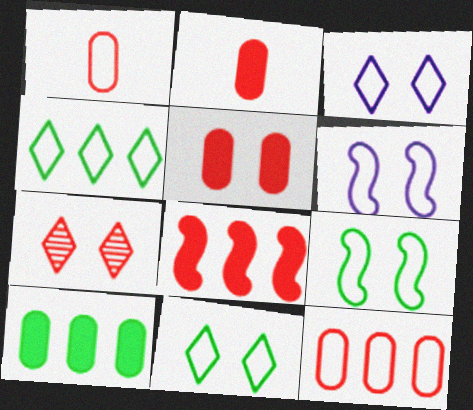[[1, 4, 6], 
[1, 7, 8]]